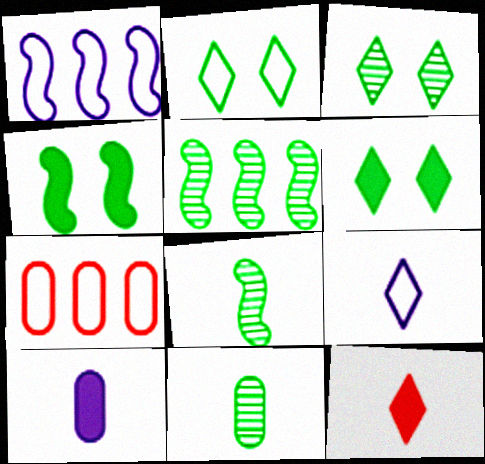[[2, 3, 6], 
[3, 5, 11]]